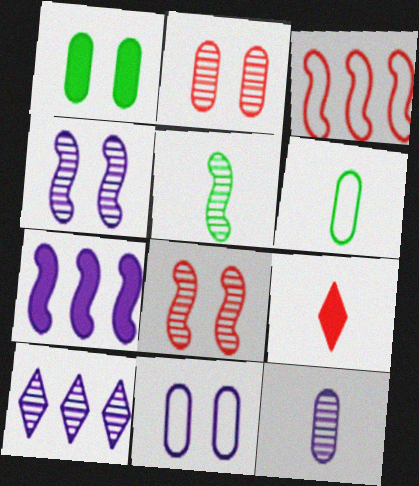[[1, 2, 11], 
[1, 7, 9], 
[2, 3, 9], 
[2, 5, 10], 
[4, 10, 12]]